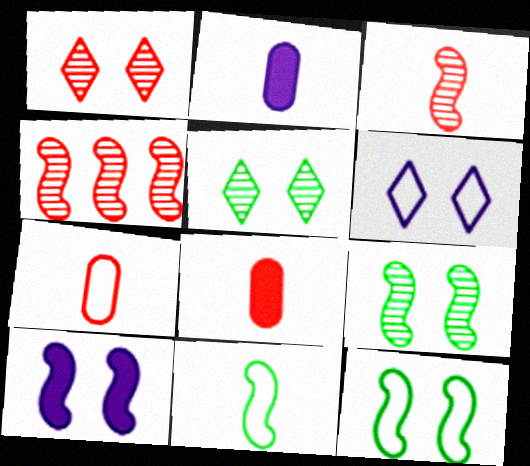[[4, 10, 11]]